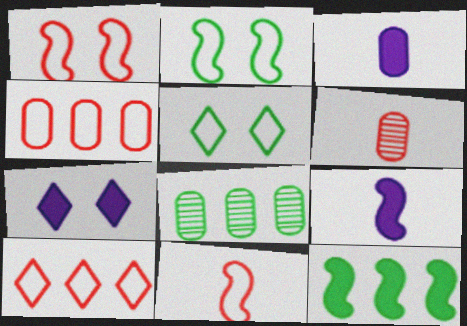[[7, 8, 11]]